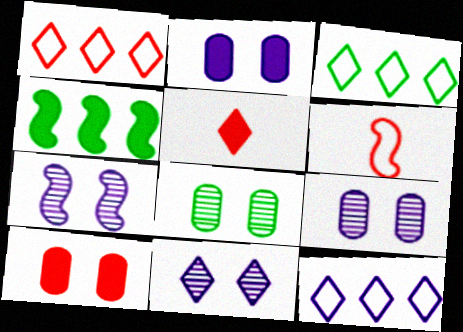[[1, 3, 12], 
[2, 4, 5], 
[3, 5, 11], 
[4, 6, 7], 
[7, 9, 11]]